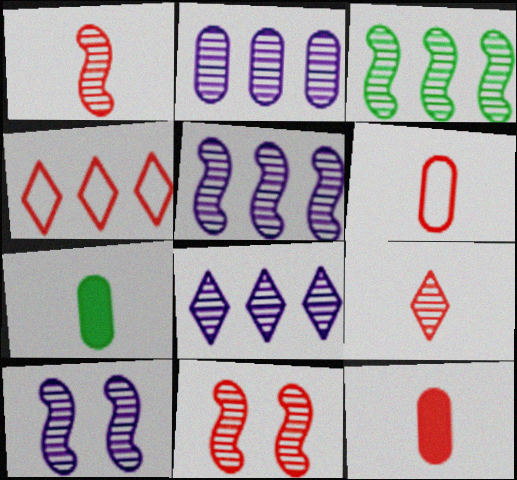[[1, 3, 10], 
[2, 5, 8], 
[4, 7, 10], 
[4, 11, 12]]